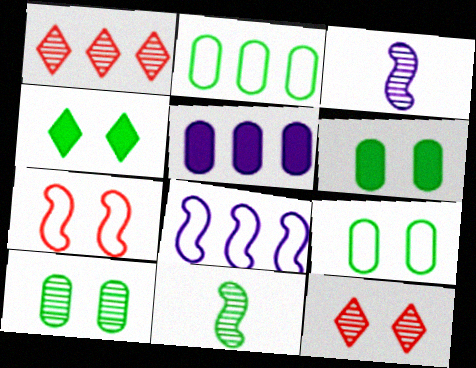[[1, 3, 10], 
[2, 4, 11], 
[6, 9, 10]]